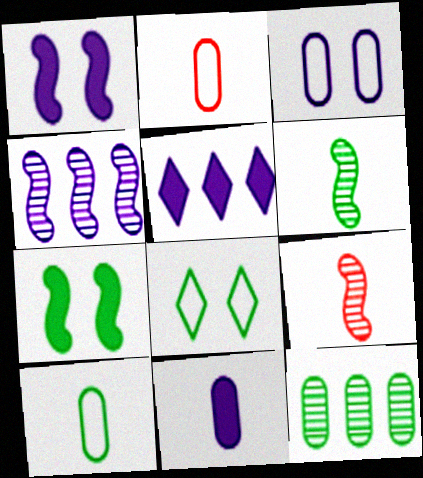[[1, 5, 11]]